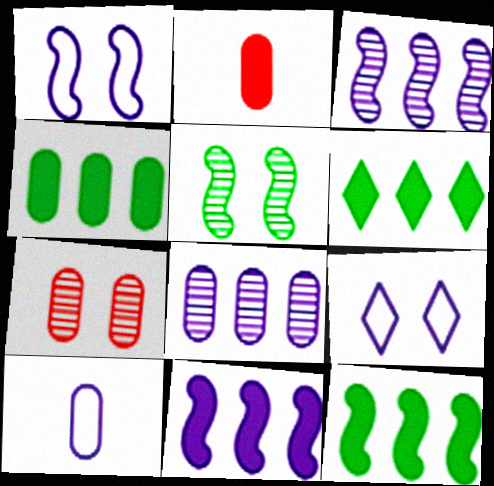[[4, 6, 12], 
[4, 7, 10]]